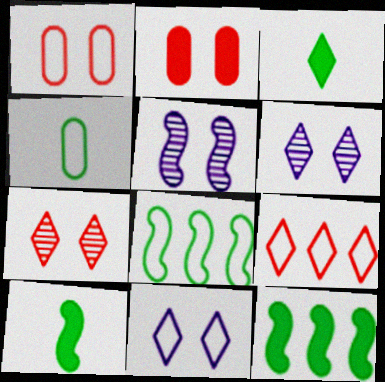[[3, 6, 9]]